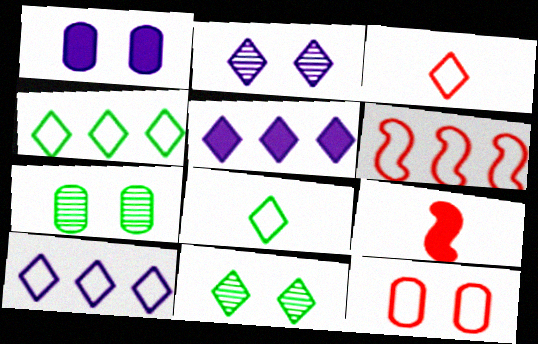[[1, 7, 12], 
[3, 5, 11], 
[3, 6, 12], 
[7, 9, 10]]